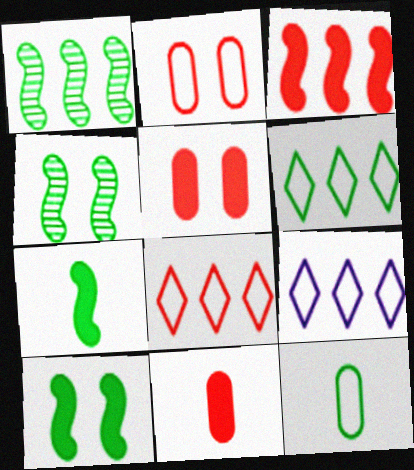[[4, 9, 11], 
[6, 8, 9]]